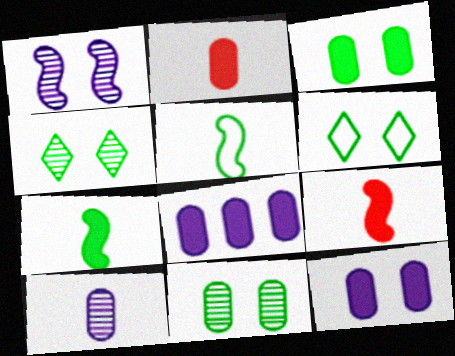[[2, 3, 8]]